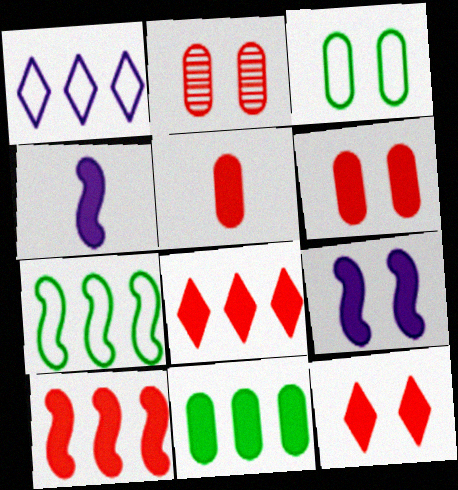[[4, 11, 12], 
[5, 10, 12]]